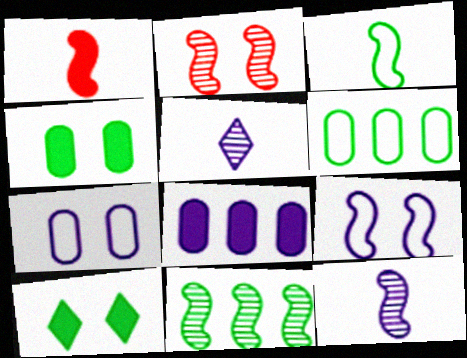[[1, 3, 12], 
[1, 8, 10], 
[1, 9, 11], 
[2, 7, 10], 
[2, 11, 12], 
[5, 8, 9]]